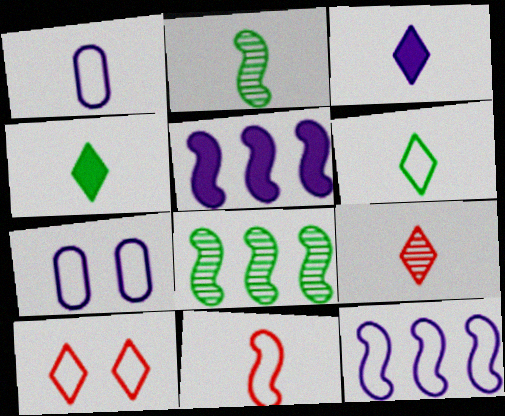[[1, 6, 11], 
[3, 6, 9]]